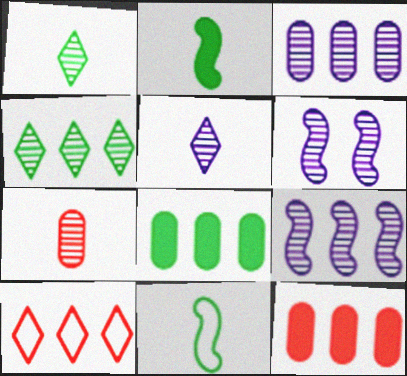[[3, 5, 6], 
[4, 6, 7], 
[8, 9, 10]]